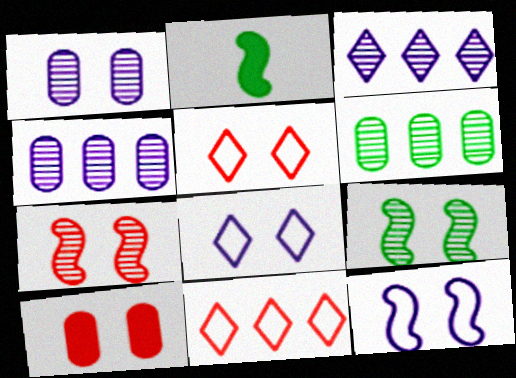[[1, 2, 11], 
[2, 4, 5], 
[5, 7, 10], 
[8, 9, 10]]